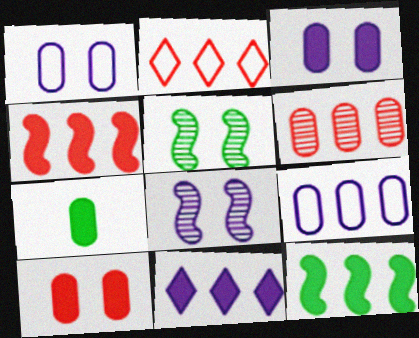[[1, 6, 7], 
[2, 4, 6], 
[2, 7, 8]]